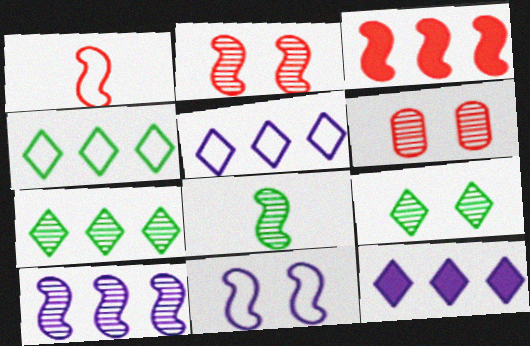[[1, 2, 3], 
[2, 8, 10], 
[3, 8, 11]]